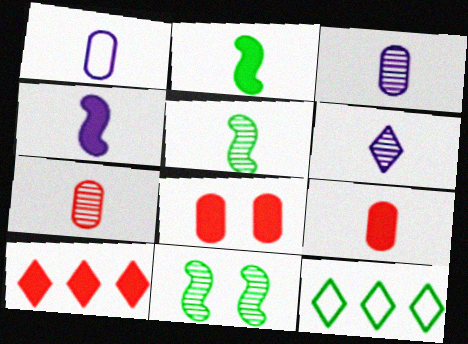[[1, 4, 6], 
[1, 10, 11], 
[5, 6, 7]]